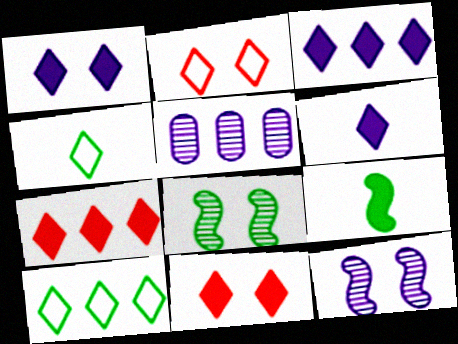[[1, 3, 6], 
[2, 5, 9]]